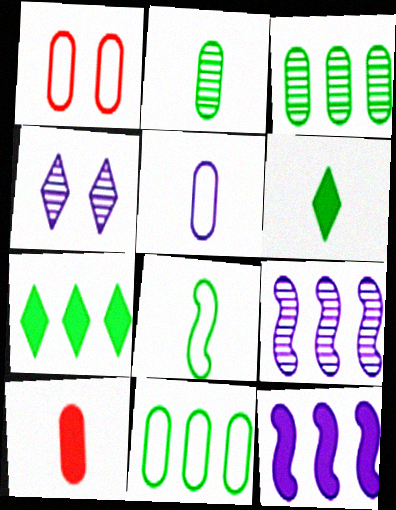[[1, 5, 11], 
[1, 6, 9], 
[2, 5, 10], 
[2, 6, 8], 
[4, 5, 12]]